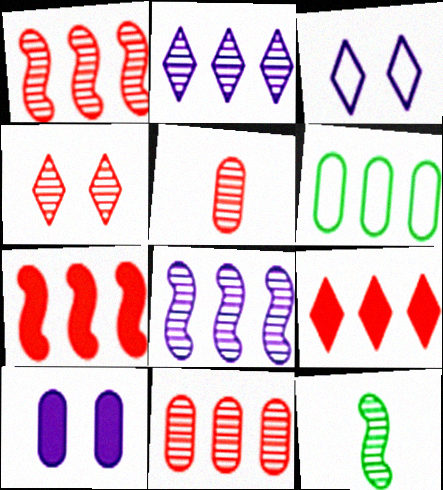[[1, 4, 5], 
[2, 6, 7], 
[5, 6, 10], 
[6, 8, 9]]